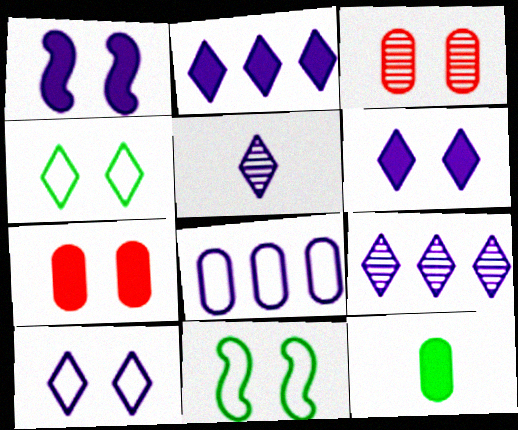[[1, 3, 4], 
[1, 5, 8], 
[2, 5, 10], 
[3, 6, 11], 
[3, 8, 12]]